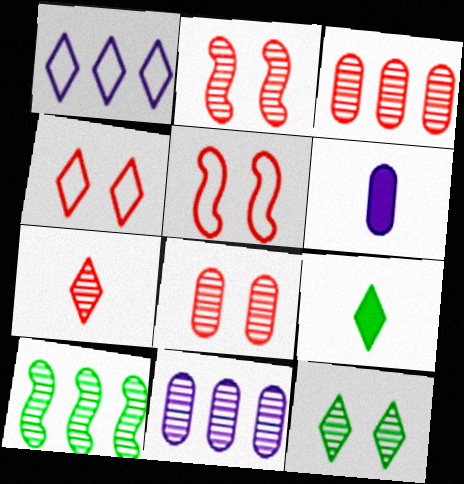[[2, 3, 7], 
[4, 6, 10], 
[5, 9, 11]]